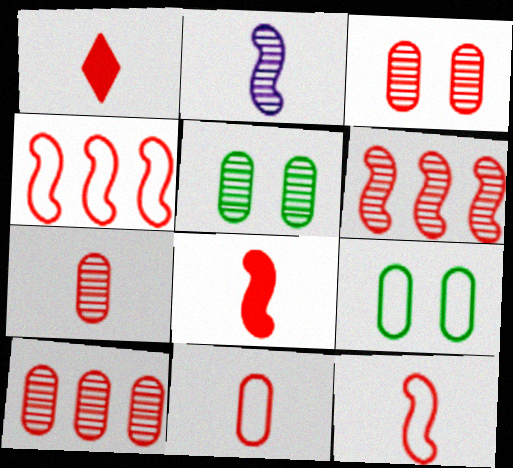[[1, 3, 4], 
[1, 7, 12], 
[3, 7, 10]]